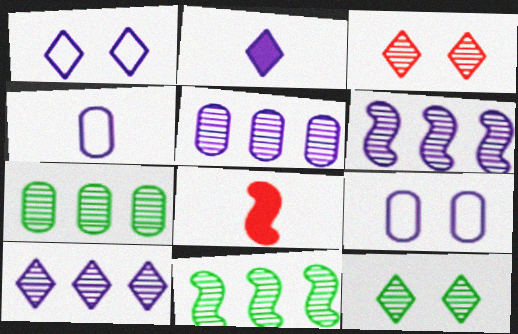[[1, 2, 10], 
[1, 7, 8], 
[2, 6, 9], 
[5, 6, 10]]